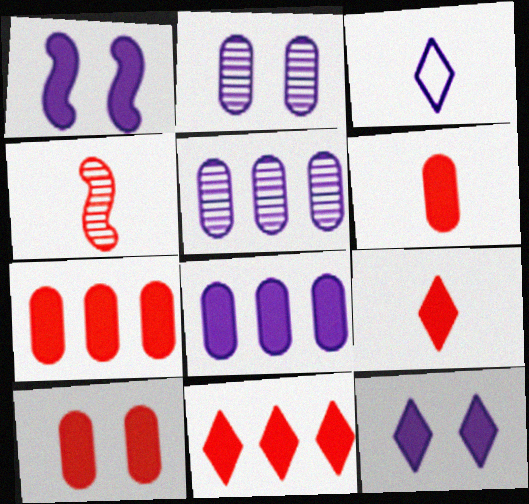[[1, 3, 5], 
[6, 7, 10]]